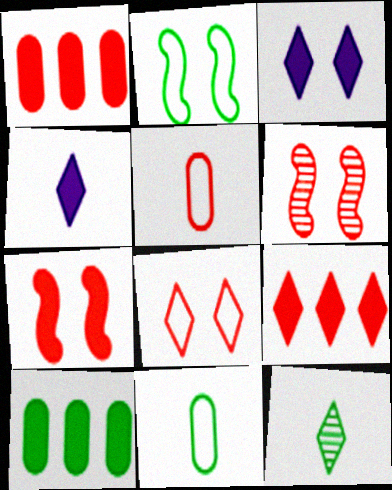[[2, 10, 12], 
[4, 7, 10], 
[5, 6, 9]]